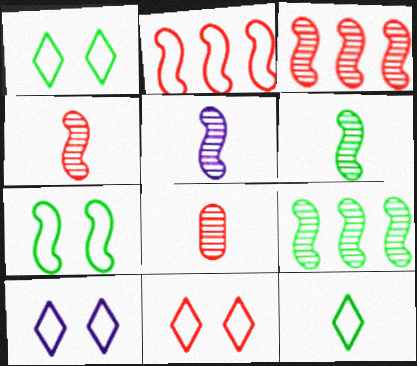[[1, 10, 11], 
[4, 5, 6]]